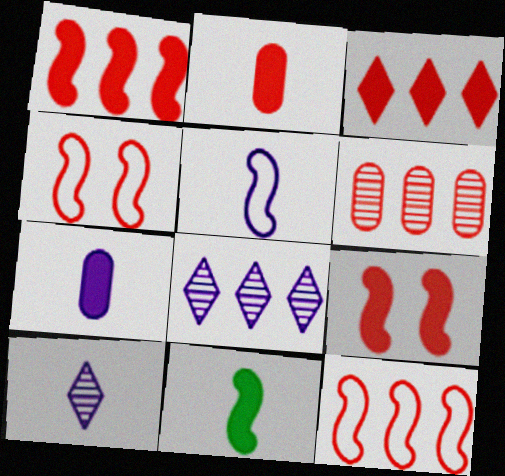[[2, 3, 9], 
[3, 6, 12], 
[5, 7, 10]]